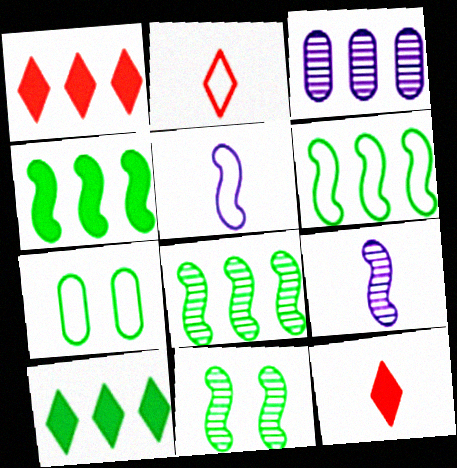[[1, 3, 6], 
[1, 7, 9], 
[4, 6, 8]]